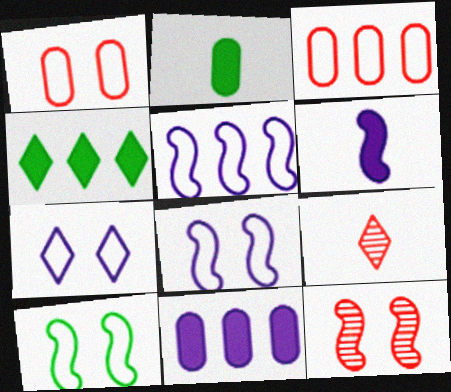[[1, 7, 10], 
[4, 7, 9], 
[9, 10, 11]]